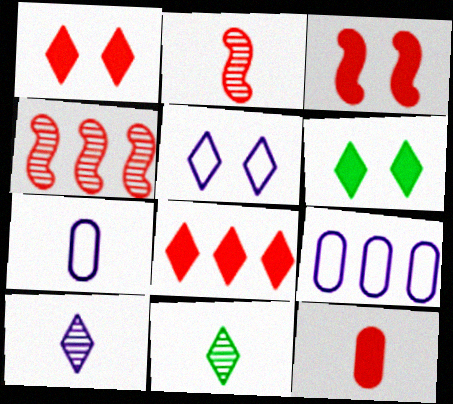[[2, 6, 9], 
[3, 8, 12], 
[3, 9, 11], 
[4, 6, 7], 
[5, 8, 11]]